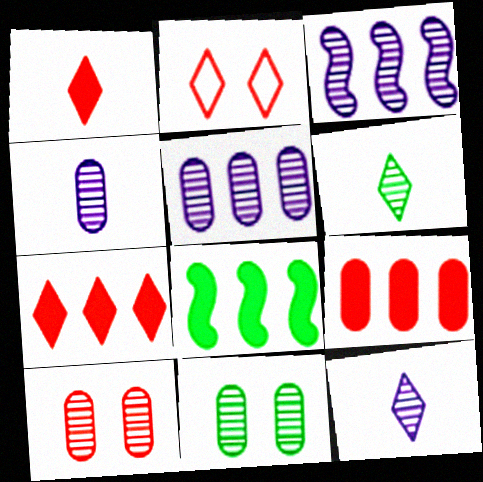[[2, 4, 8], 
[3, 6, 10]]